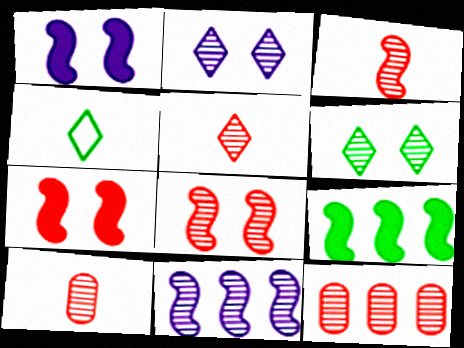[[1, 4, 12], 
[3, 5, 10], 
[5, 8, 12], 
[6, 10, 11]]